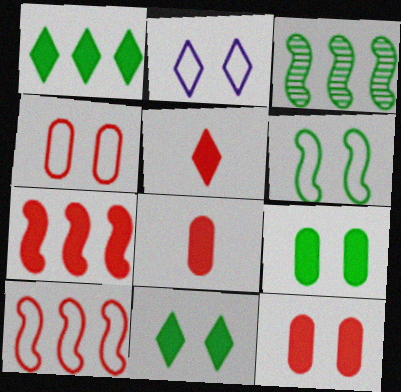[[2, 3, 8], 
[2, 4, 6], 
[5, 7, 12]]